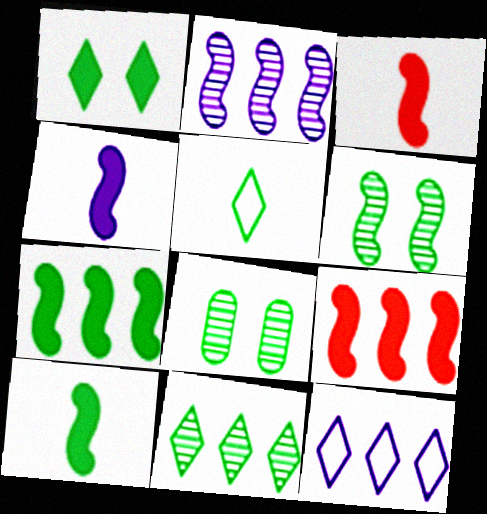[[1, 5, 11], 
[3, 4, 10], 
[3, 8, 12], 
[5, 7, 8]]